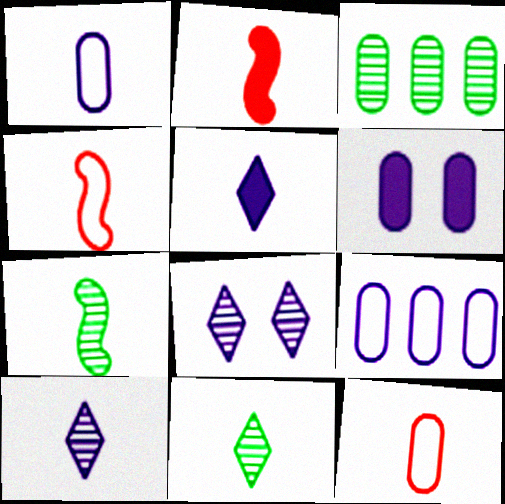[[1, 2, 11], 
[3, 6, 12], 
[5, 7, 12]]